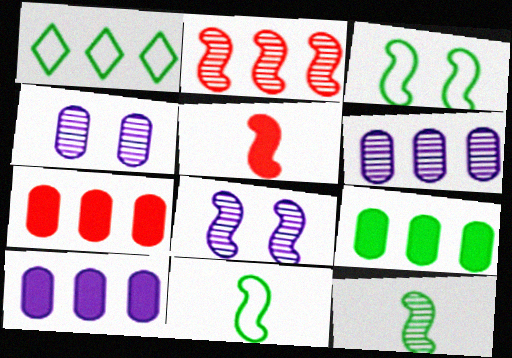[[1, 2, 10], 
[1, 4, 5], 
[2, 8, 12], 
[7, 9, 10]]